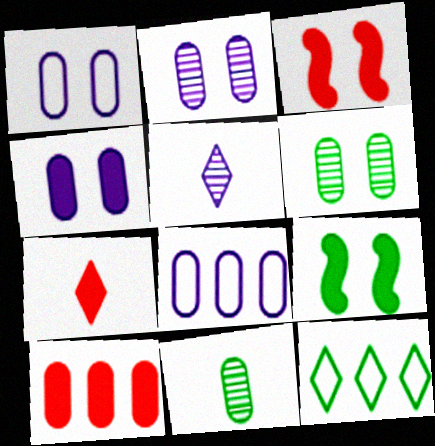[[1, 2, 4], 
[1, 10, 11], 
[3, 7, 10], 
[9, 11, 12]]